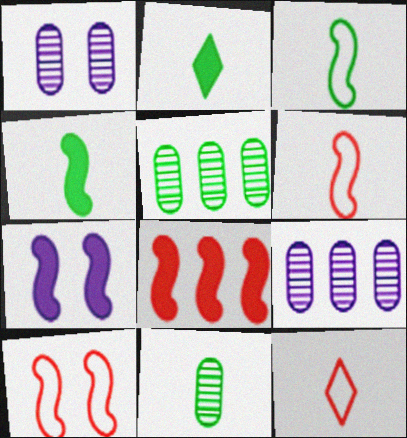[[2, 3, 11], 
[2, 9, 10], 
[4, 7, 8], 
[5, 7, 12]]